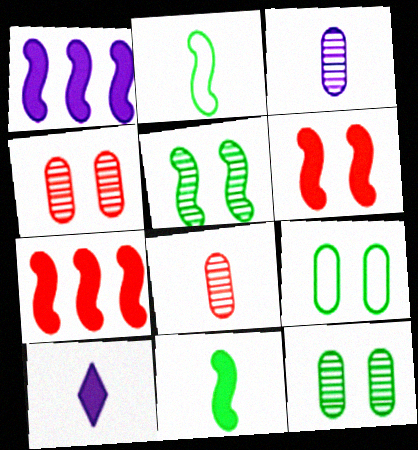[[1, 6, 11], 
[2, 8, 10]]